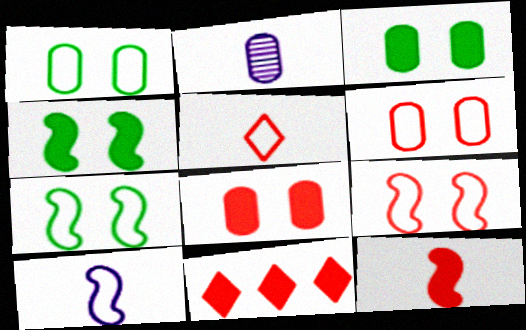[[2, 7, 11], 
[8, 11, 12]]